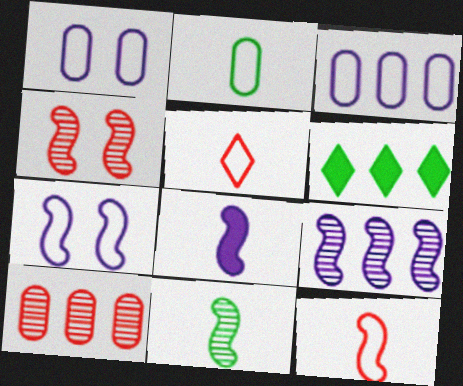[[4, 9, 11], 
[7, 8, 9], 
[8, 11, 12]]